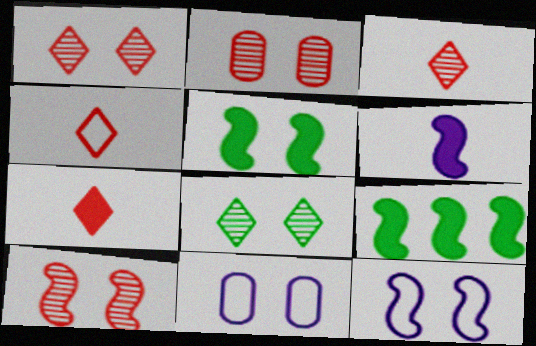[[1, 2, 10], 
[1, 5, 11], 
[3, 4, 7], 
[3, 9, 11], 
[5, 10, 12]]